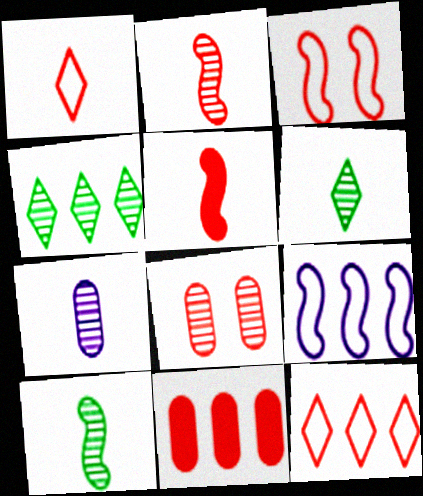[[2, 6, 7], 
[4, 9, 11], 
[5, 8, 12]]